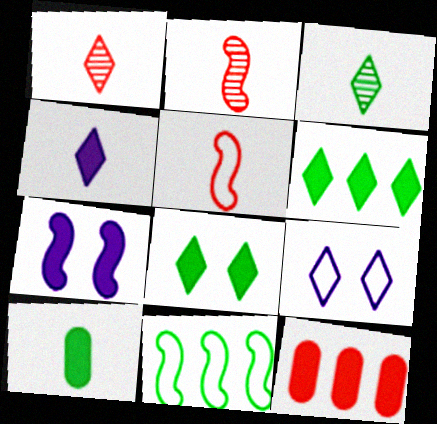[[1, 6, 9], 
[2, 7, 11]]